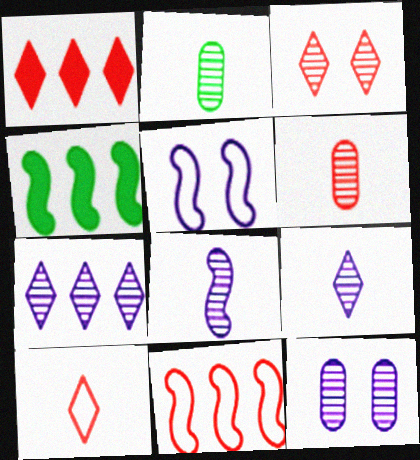[[1, 2, 5], 
[1, 3, 10], 
[4, 10, 12], 
[7, 8, 12]]